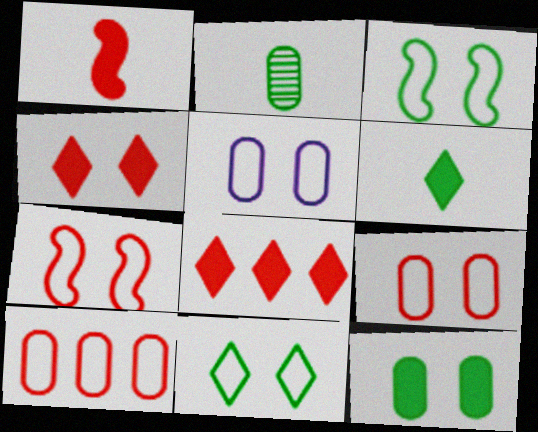[[5, 7, 11]]